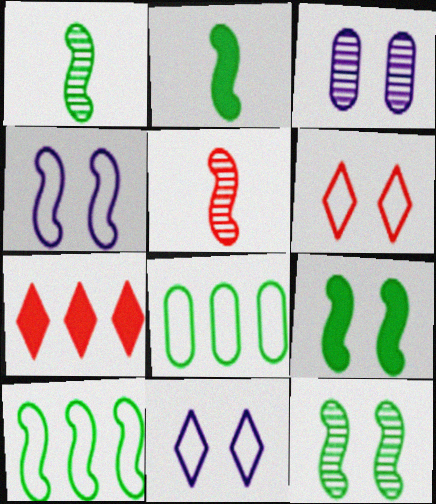[[1, 9, 10], 
[2, 10, 12], 
[3, 6, 9]]